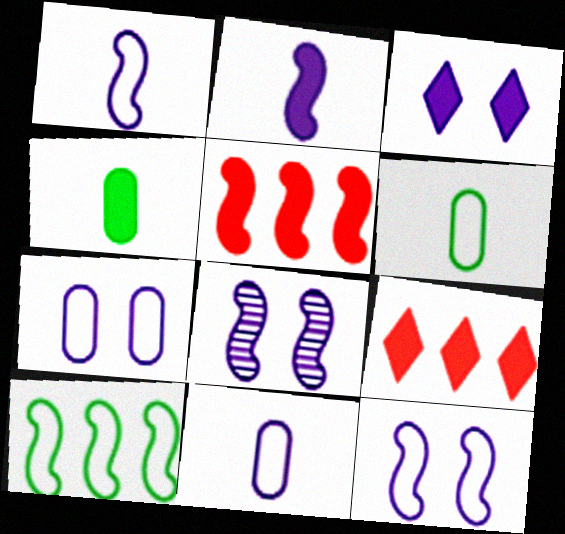[[3, 4, 5], 
[3, 7, 8], 
[6, 8, 9]]